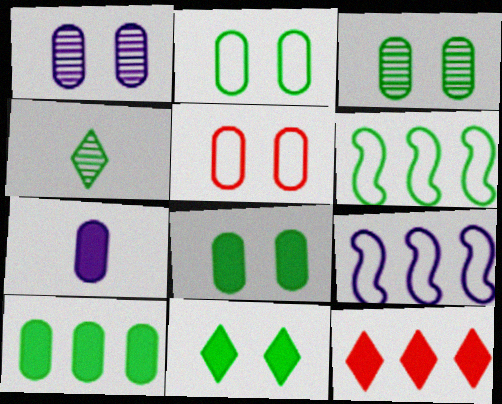[[1, 5, 8], 
[2, 3, 8], 
[4, 6, 8]]